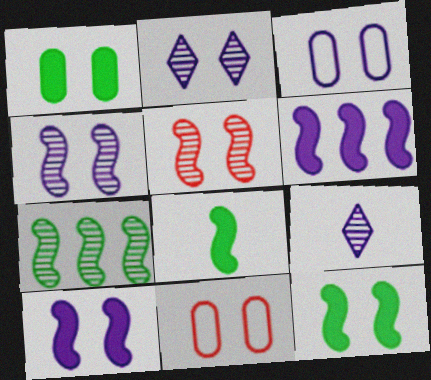[[2, 3, 10], 
[2, 11, 12], 
[3, 6, 9]]